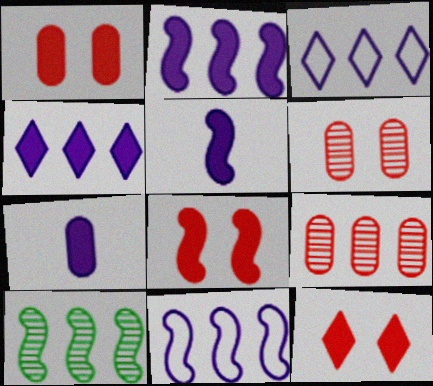[[1, 8, 12]]